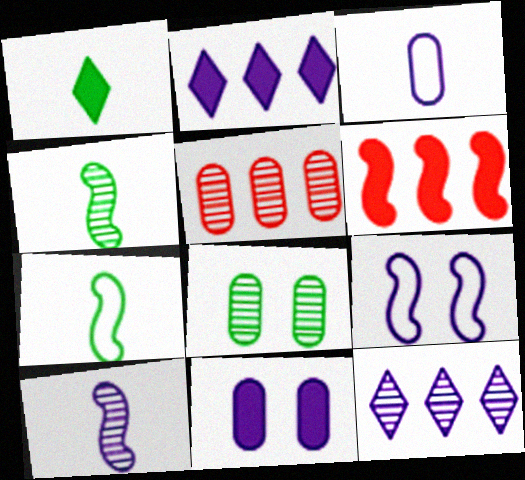[[1, 5, 9], 
[1, 6, 11], 
[4, 6, 9]]